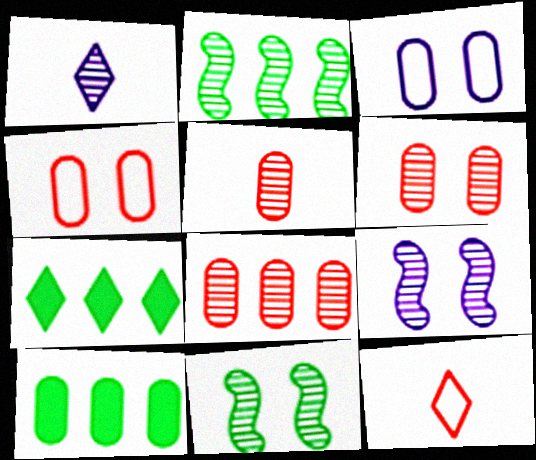[[1, 2, 6], 
[1, 8, 11], 
[3, 5, 10], 
[5, 6, 8], 
[9, 10, 12]]